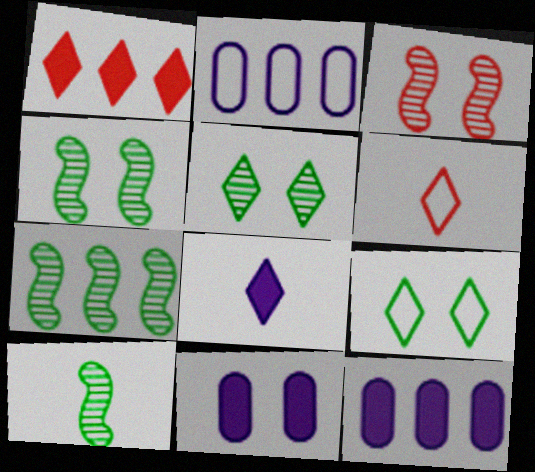[[1, 2, 7], 
[3, 9, 11], 
[4, 6, 12], 
[4, 7, 10], 
[6, 7, 11]]